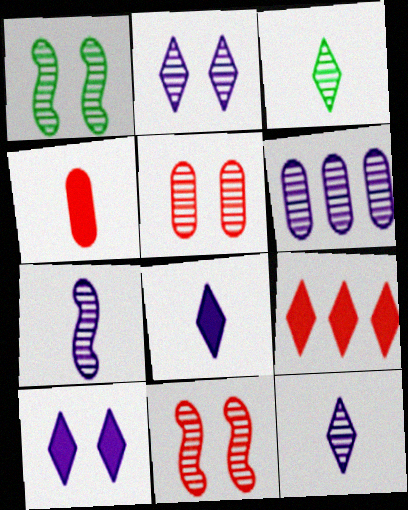[[1, 2, 5], 
[2, 6, 7], 
[3, 6, 11]]